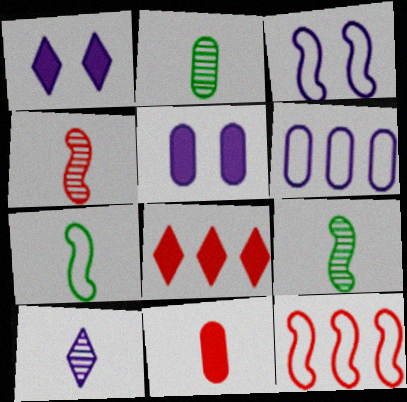[[1, 2, 12], 
[2, 3, 8], 
[2, 4, 10], 
[3, 7, 12], 
[7, 10, 11]]